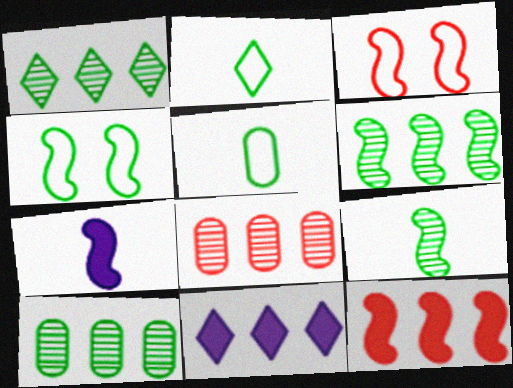[[1, 6, 10], 
[3, 6, 7]]